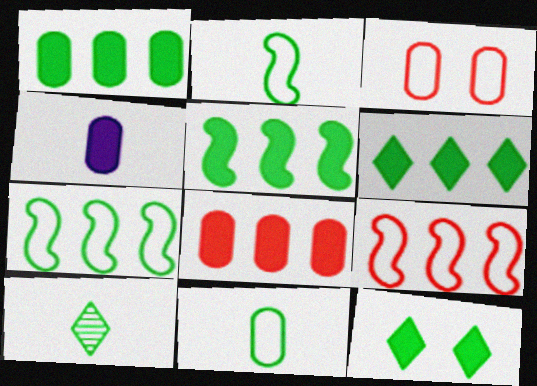[[1, 5, 6]]